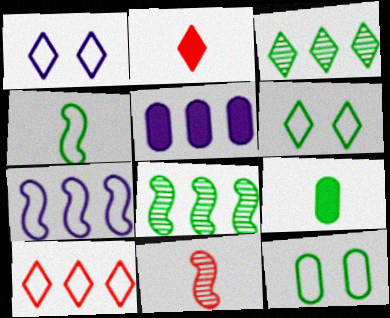[[1, 2, 3], 
[5, 6, 11], 
[5, 8, 10], 
[6, 8, 9]]